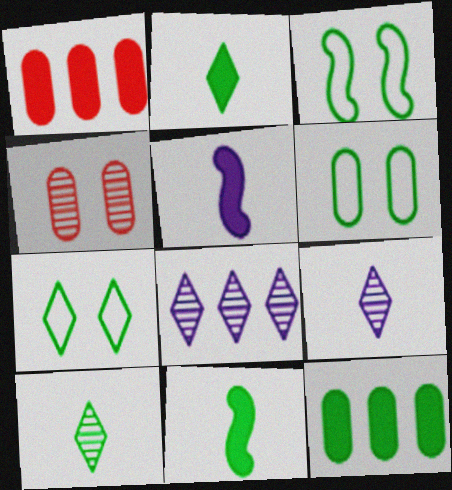[[1, 3, 9], 
[3, 6, 7], 
[3, 10, 12]]